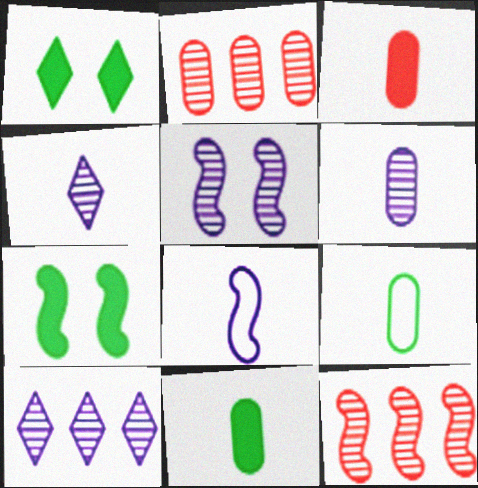[[1, 2, 8], 
[3, 6, 9], 
[5, 6, 10], 
[7, 8, 12]]